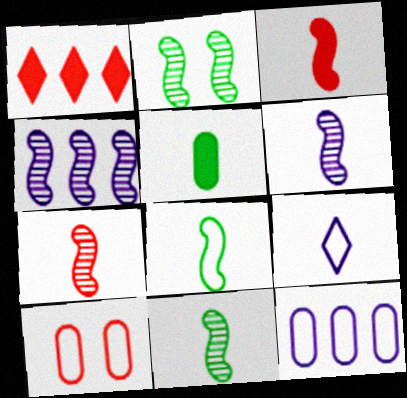[[1, 7, 10], 
[2, 4, 7], 
[3, 6, 8], 
[5, 7, 9], 
[6, 7, 11]]